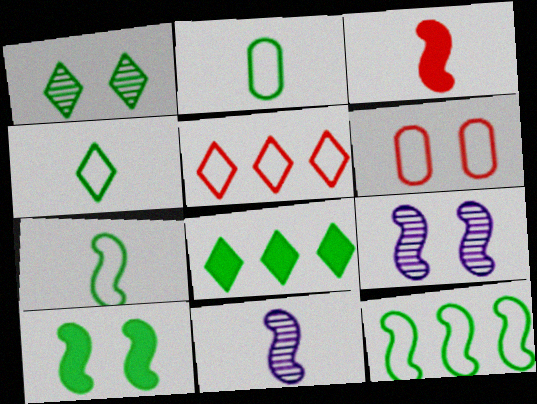[[1, 4, 8], 
[2, 4, 7], 
[3, 7, 11], 
[3, 9, 12], 
[6, 8, 11]]